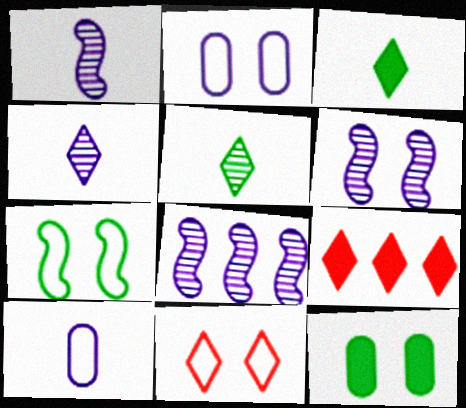[[1, 6, 8], 
[2, 7, 11], 
[6, 11, 12]]